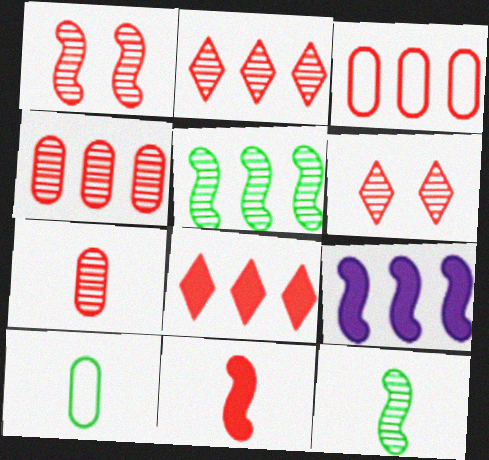[[1, 2, 7], 
[3, 6, 11], 
[6, 9, 10]]